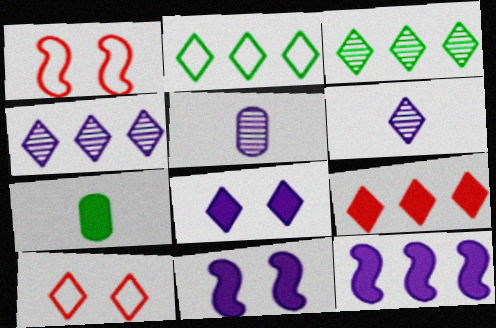[[1, 4, 7], 
[2, 4, 9], 
[7, 9, 11]]